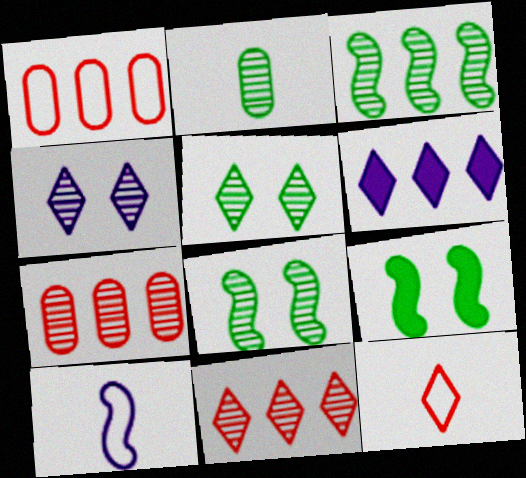[[1, 3, 6], 
[2, 3, 5], 
[5, 6, 12]]